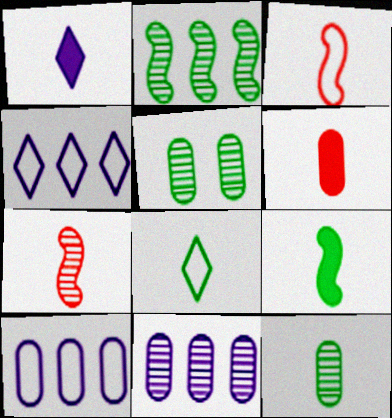[[1, 3, 12], 
[1, 6, 9], 
[5, 6, 10], 
[8, 9, 12]]